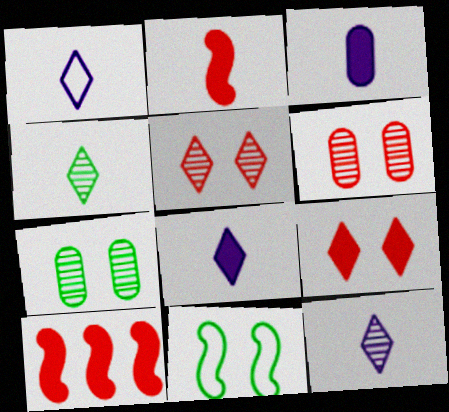[[1, 7, 10], 
[1, 8, 12]]